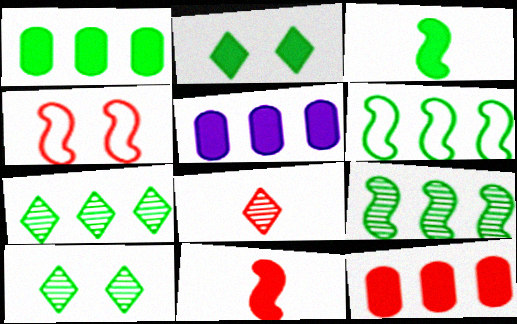[[1, 2, 3], 
[1, 5, 12], 
[1, 6, 7], 
[2, 5, 11], 
[4, 8, 12]]